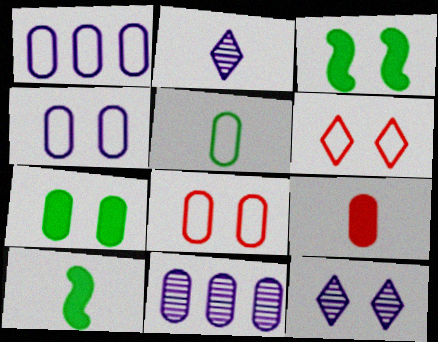[[1, 5, 8], 
[3, 8, 12], 
[6, 10, 11]]